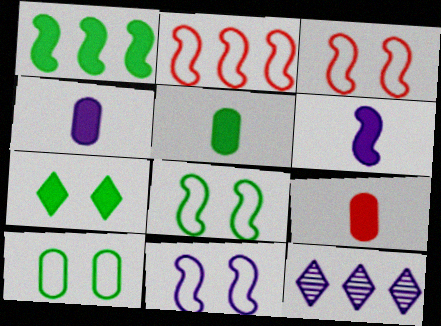[[1, 5, 7], 
[3, 5, 12], 
[3, 8, 11], 
[4, 5, 9], 
[4, 11, 12], 
[8, 9, 12]]